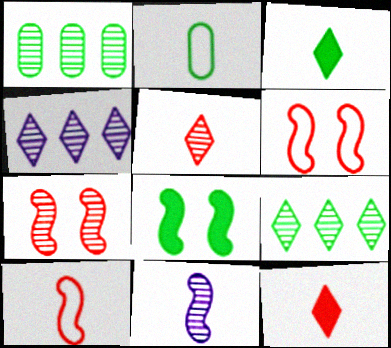[[2, 8, 9], 
[2, 11, 12]]